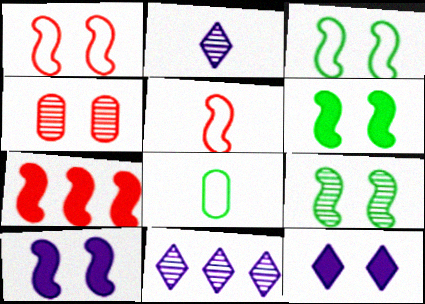[[1, 9, 10], 
[3, 4, 12], 
[3, 6, 9]]